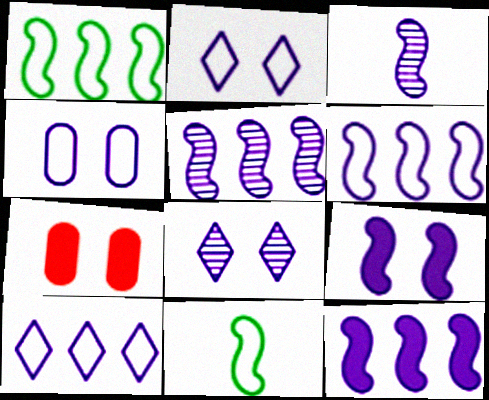[[3, 6, 9], 
[4, 8, 9], 
[5, 6, 12]]